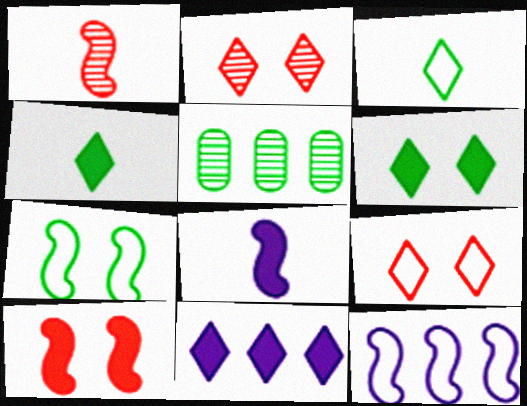[[2, 3, 11], 
[4, 5, 7], 
[5, 8, 9]]